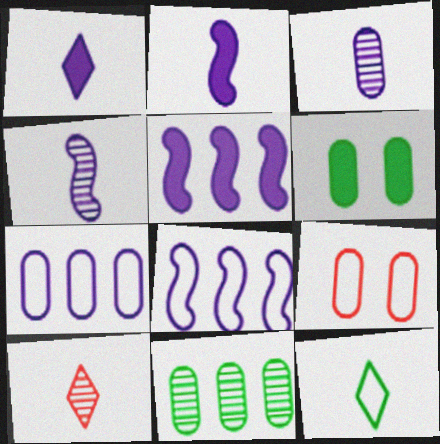[[1, 10, 12], 
[6, 8, 10], 
[8, 9, 12]]